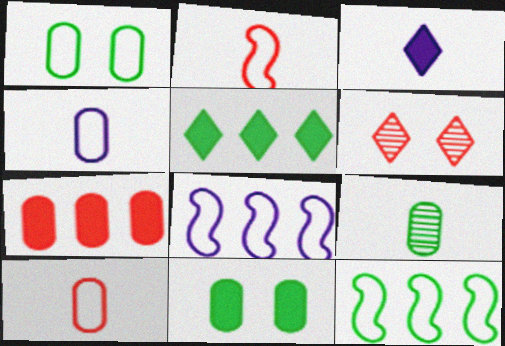[[2, 3, 9], 
[2, 6, 7]]